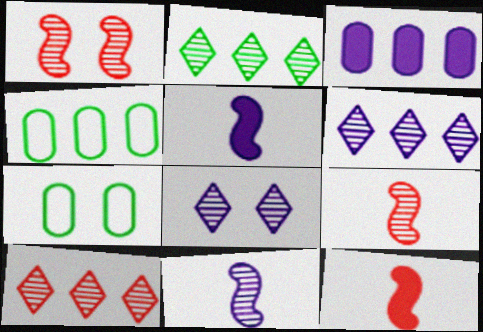[[2, 6, 10], 
[4, 8, 12], 
[5, 7, 10], 
[6, 7, 12]]